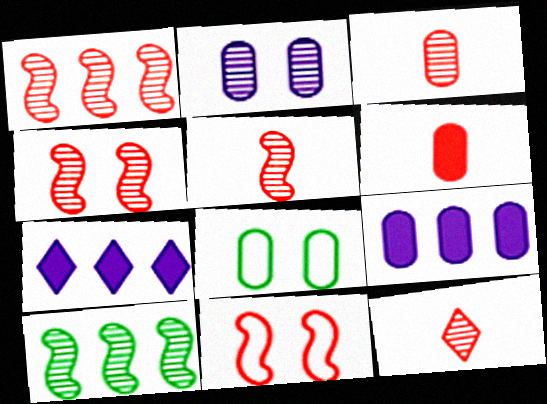[[1, 4, 5], 
[2, 10, 12], 
[3, 5, 12], 
[3, 8, 9], 
[5, 7, 8]]